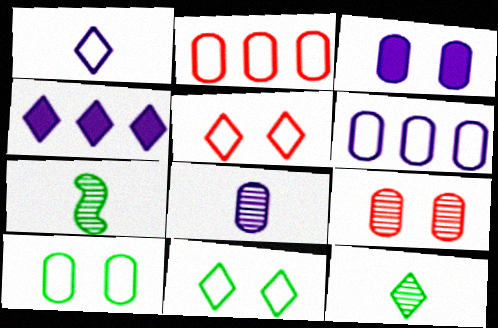[[3, 6, 8], 
[3, 9, 10], 
[4, 5, 12]]